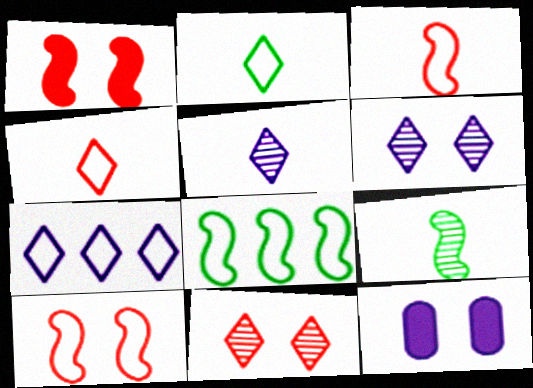[]